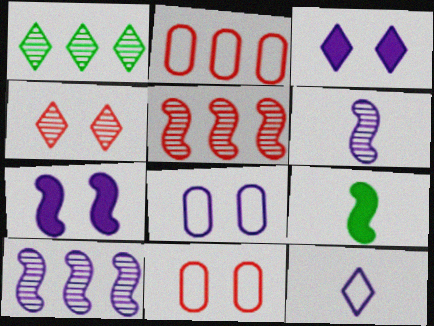[]